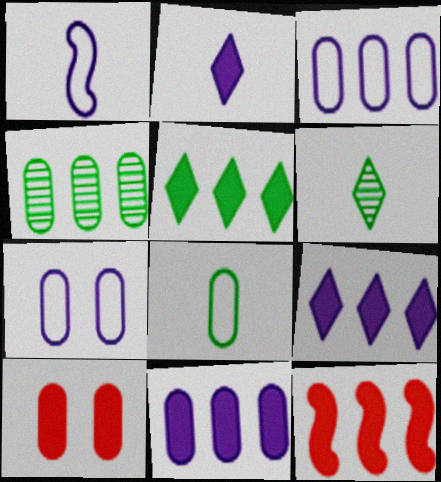[[5, 11, 12], 
[6, 7, 12]]